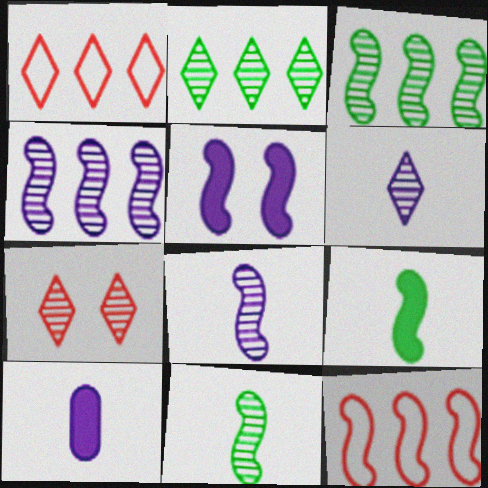[[2, 6, 7], 
[5, 11, 12]]